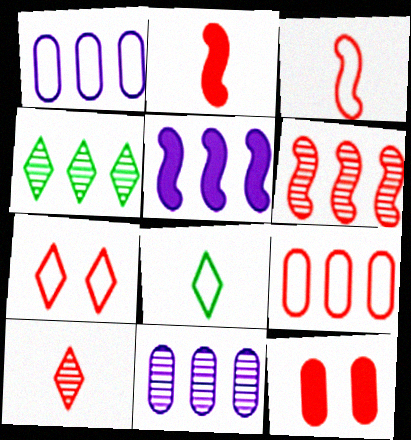[[3, 7, 9], 
[4, 5, 9], 
[4, 6, 11]]